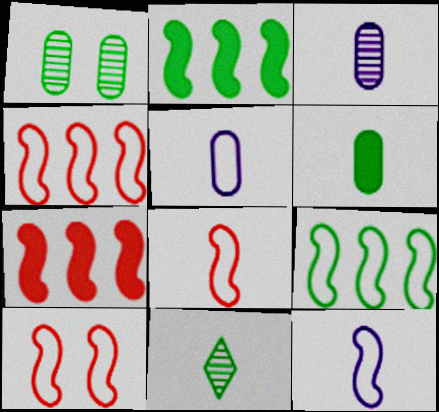[[4, 8, 10], 
[9, 10, 12]]